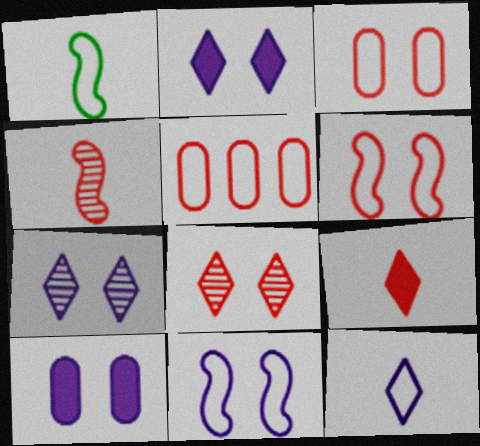[[7, 10, 11]]